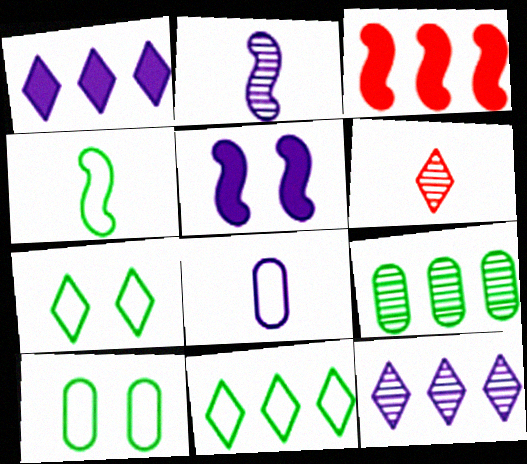[[1, 6, 7], 
[4, 10, 11], 
[5, 8, 12]]